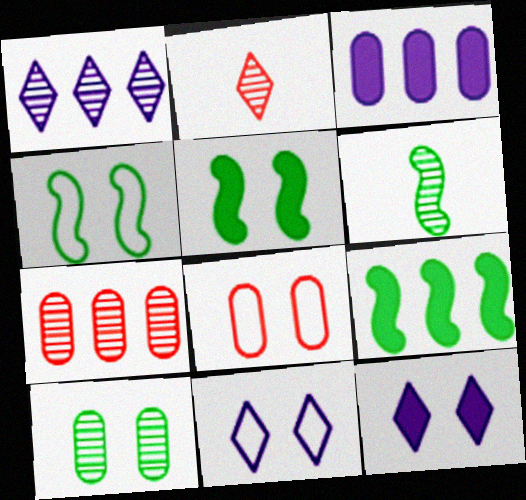[[2, 3, 4], 
[4, 6, 9], 
[4, 8, 11]]